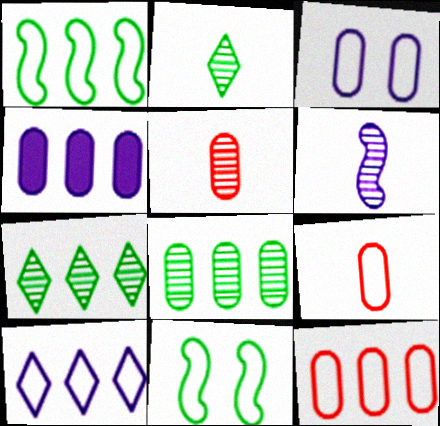[[1, 10, 12], 
[2, 5, 6], 
[4, 8, 12], 
[9, 10, 11]]